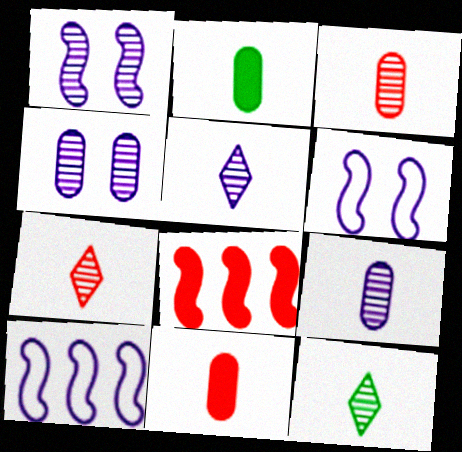[[5, 7, 12]]